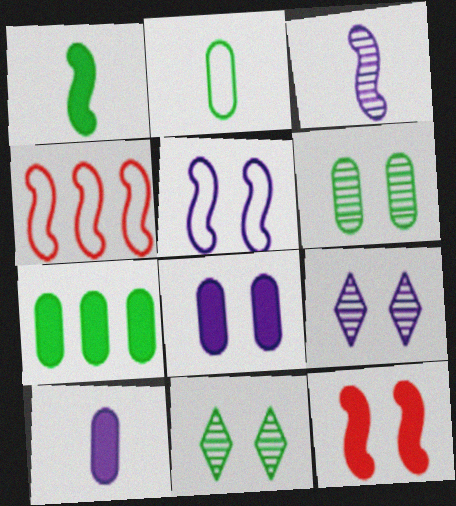[[2, 6, 7], 
[4, 10, 11], 
[5, 8, 9]]